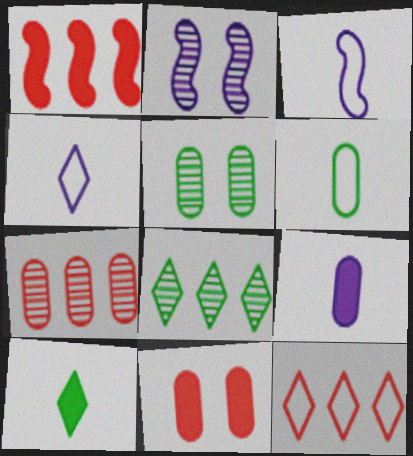[[1, 4, 5], 
[1, 7, 12], 
[3, 8, 11]]